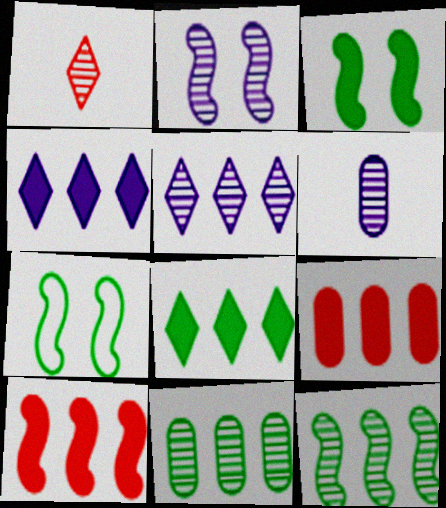[[1, 2, 11], 
[2, 5, 6]]